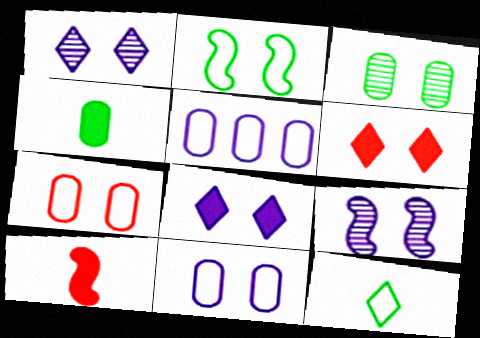[[8, 9, 11]]